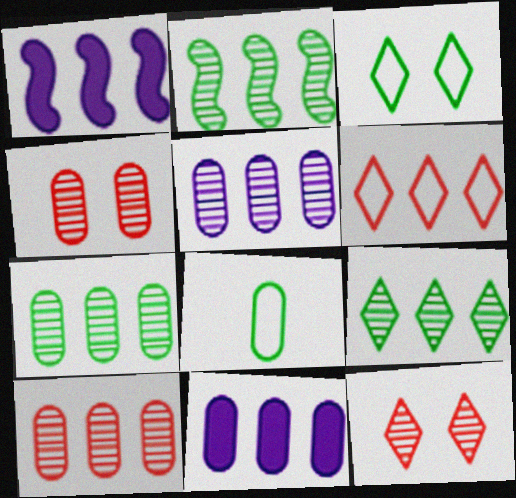[[1, 6, 7], 
[1, 8, 12], 
[2, 6, 11], 
[2, 7, 9], 
[4, 8, 11], 
[5, 7, 10]]